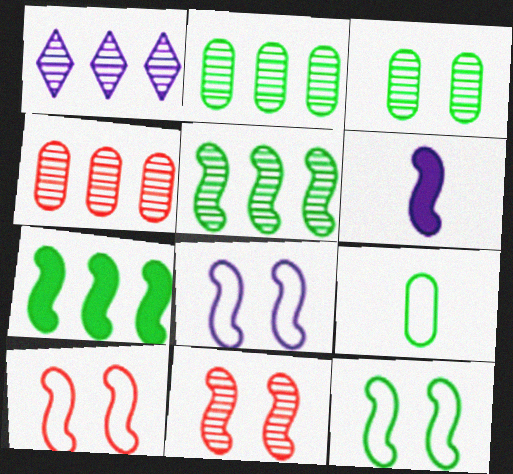[[1, 4, 5], 
[5, 6, 10], 
[8, 10, 12]]